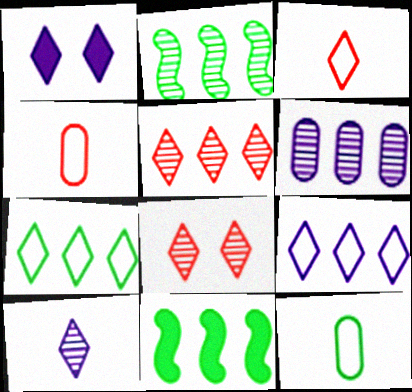[[1, 2, 4], 
[1, 9, 10], 
[2, 5, 6]]